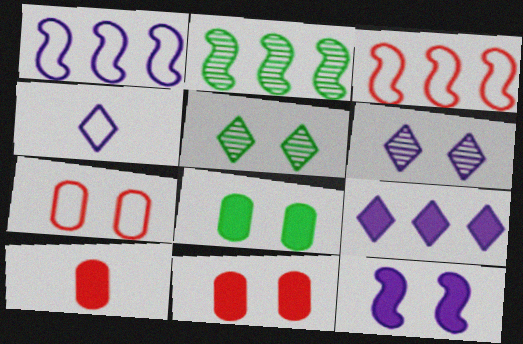[[1, 5, 10], 
[2, 4, 11], 
[4, 6, 9], 
[5, 7, 12]]